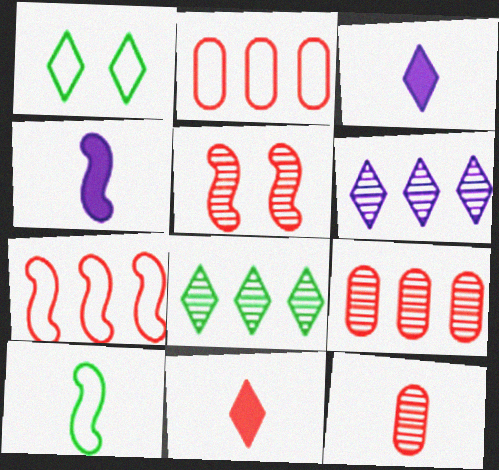[[1, 4, 9], 
[1, 6, 11], 
[2, 5, 11], 
[3, 10, 12]]